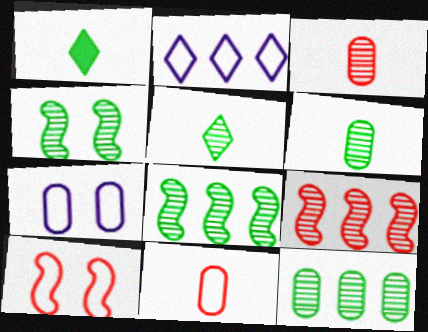[[1, 7, 9], 
[4, 5, 12]]